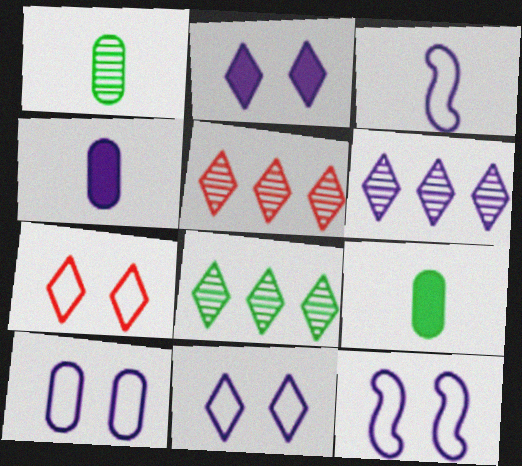[[4, 6, 12], 
[5, 6, 8], 
[5, 9, 12], 
[10, 11, 12]]